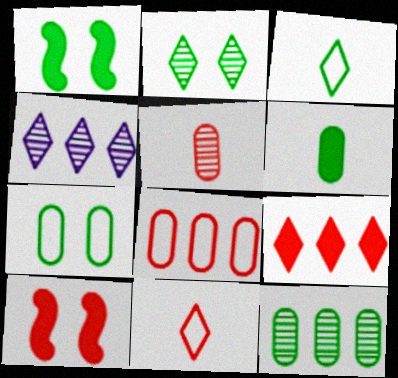[[1, 2, 7], 
[1, 3, 12], 
[6, 7, 12]]